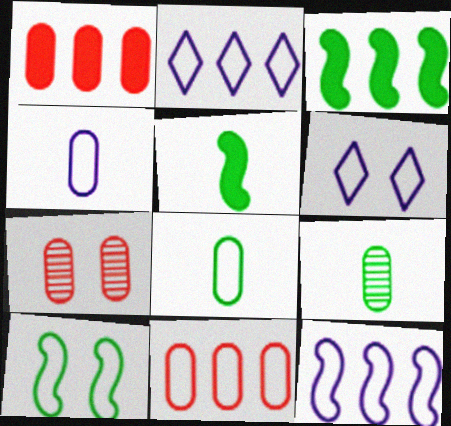[[2, 5, 7], 
[4, 6, 12]]